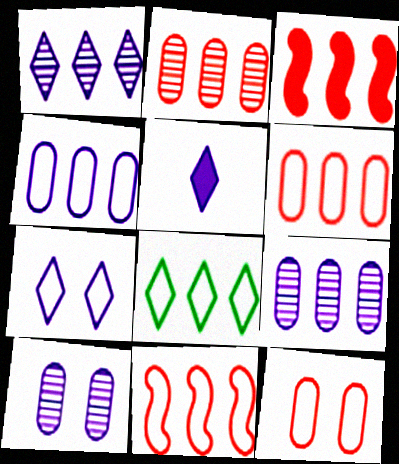[[1, 5, 7], 
[3, 8, 9], 
[4, 8, 11]]